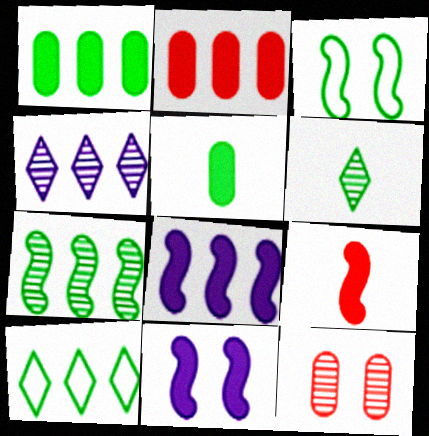[[1, 3, 6], 
[1, 7, 10]]